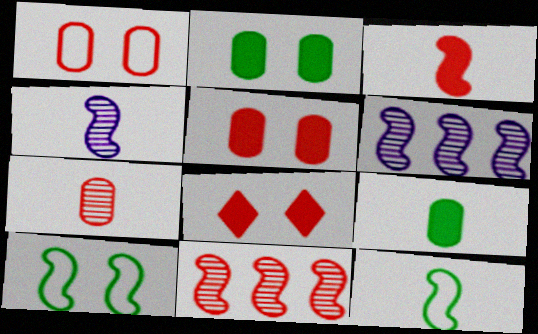[[3, 4, 12], 
[3, 6, 10]]